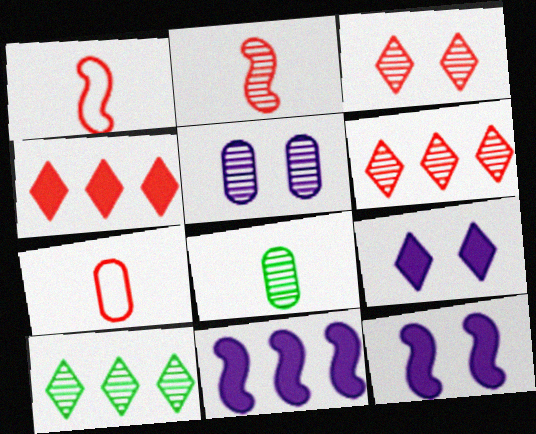[[2, 5, 10], 
[7, 10, 12]]